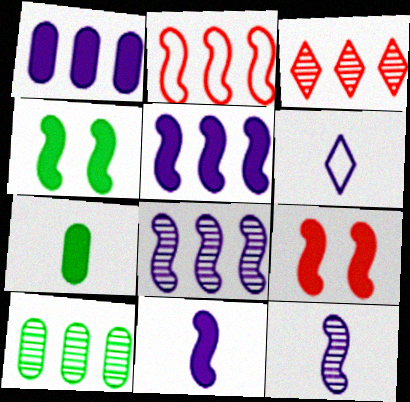[[2, 4, 12], 
[3, 8, 10], 
[6, 9, 10]]